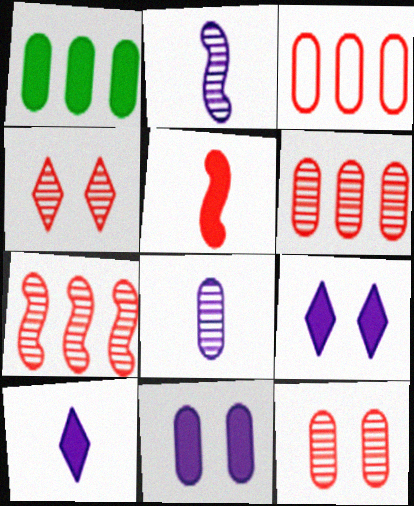[[1, 5, 9], 
[3, 4, 5]]